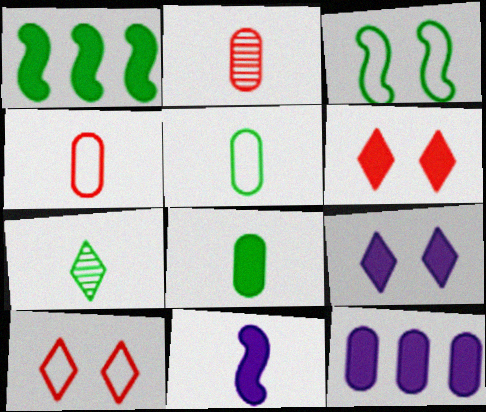[[4, 7, 11], 
[9, 11, 12]]